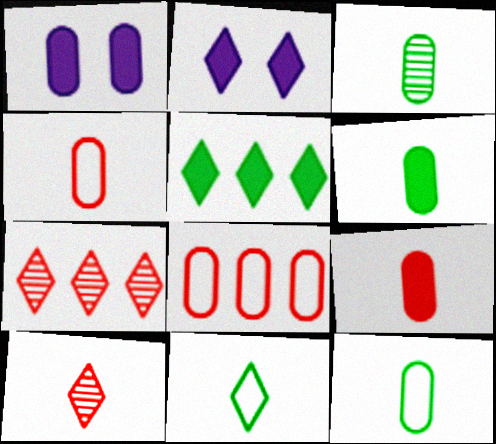[[1, 3, 8], 
[2, 7, 11], 
[3, 6, 12]]